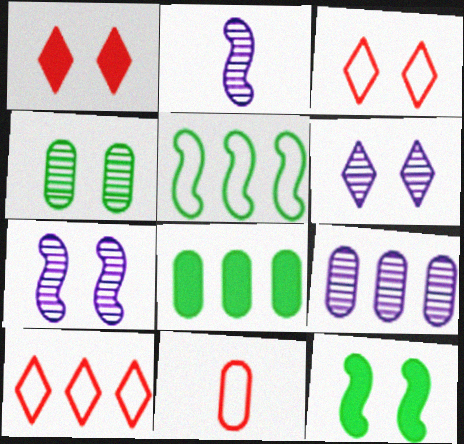[[2, 3, 8], 
[2, 6, 9]]